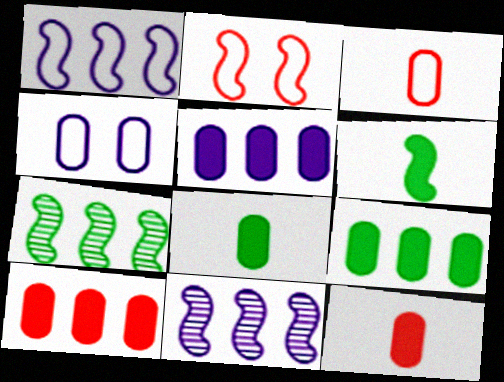[[2, 6, 11], 
[5, 9, 10]]